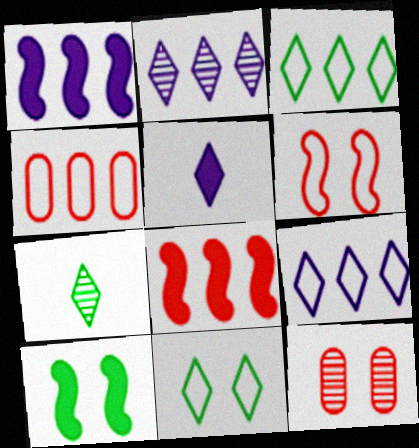[]